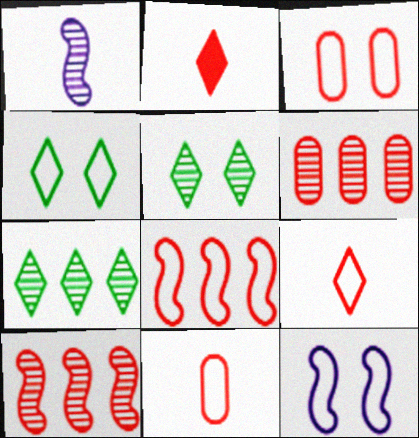[[1, 5, 6], 
[2, 3, 10], 
[3, 4, 12], 
[3, 8, 9]]